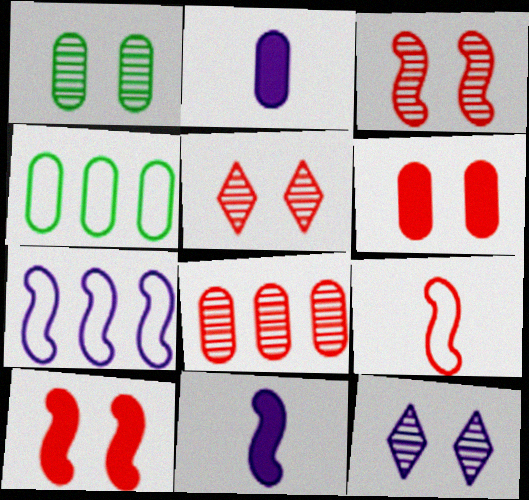[[1, 3, 12], 
[2, 7, 12], 
[4, 5, 11]]